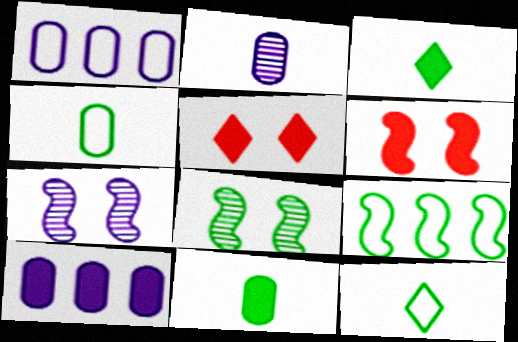[[2, 5, 9], 
[3, 6, 10]]